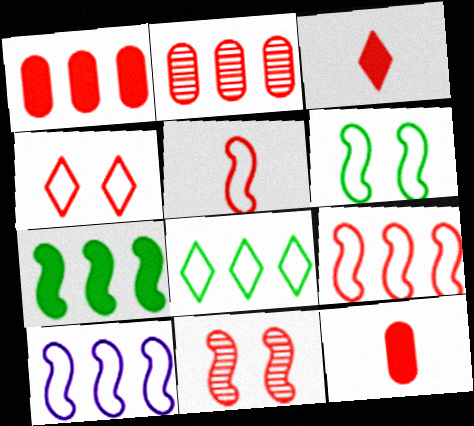[[5, 6, 10]]